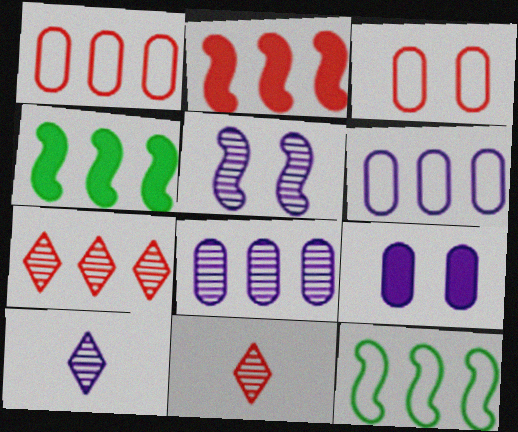[[1, 2, 7], 
[2, 3, 11], 
[3, 4, 10], 
[4, 6, 7], 
[5, 8, 10], 
[9, 11, 12]]